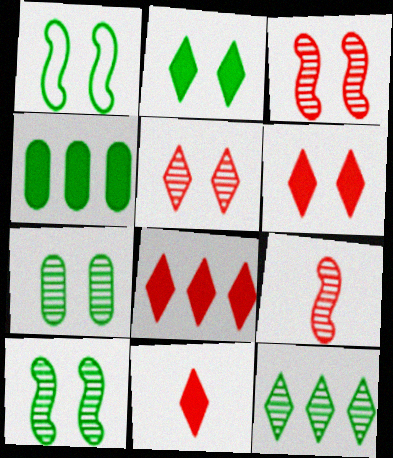[[1, 2, 7], 
[6, 8, 11]]